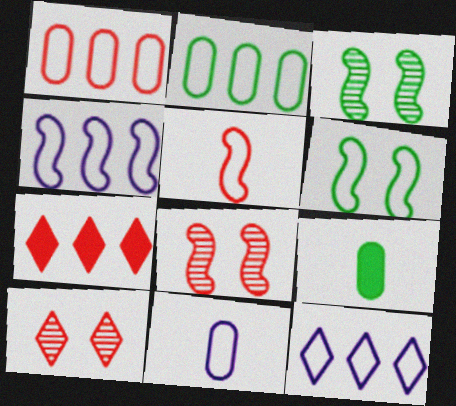[[3, 7, 11], 
[4, 5, 6], 
[4, 9, 10], 
[8, 9, 12]]